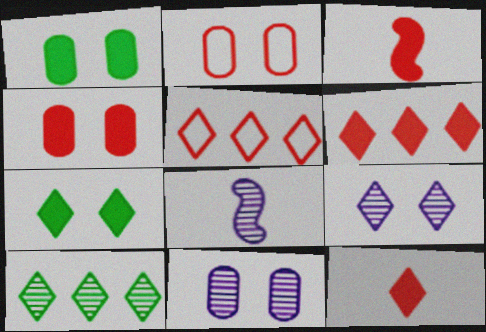[[1, 2, 11], 
[1, 5, 8], 
[3, 4, 6]]